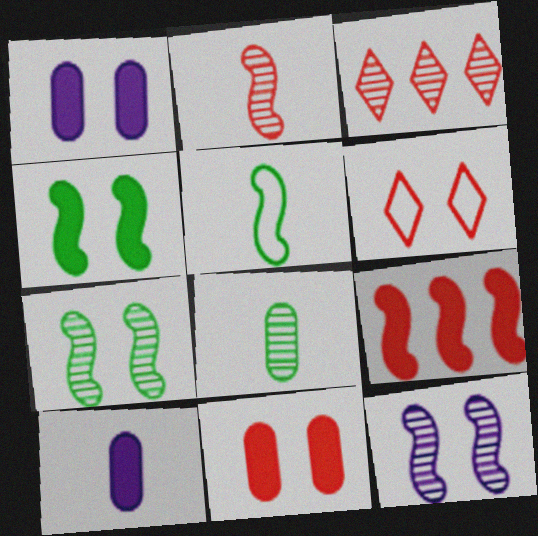[[1, 3, 5], 
[1, 6, 7], 
[3, 8, 12], 
[5, 9, 12]]